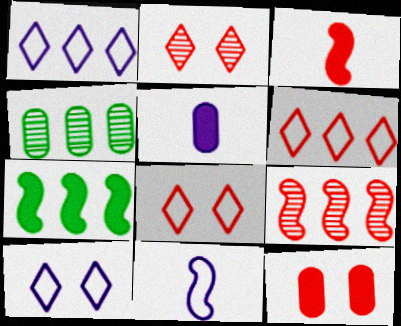[[3, 4, 10]]